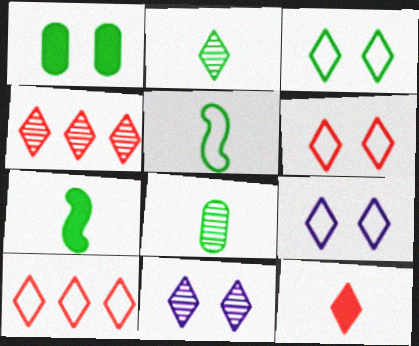[[2, 4, 11], 
[3, 6, 9], 
[4, 6, 12]]